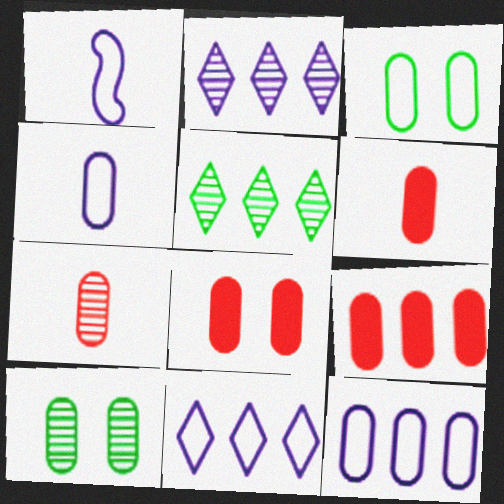[[1, 5, 8], 
[4, 9, 10], 
[6, 8, 9], 
[6, 10, 12]]